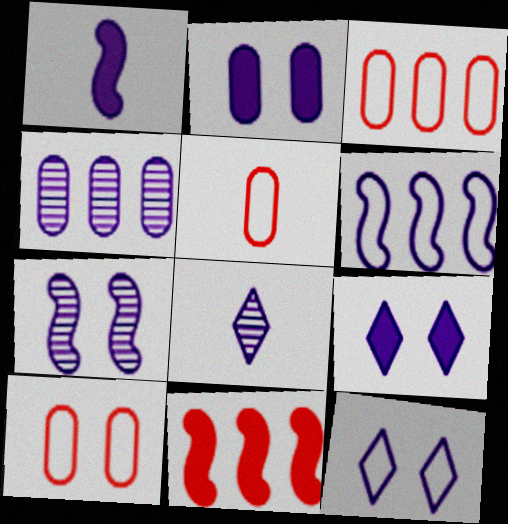[[1, 4, 12], 
[1, 6, 7], 
[2, 6, 8], 
[2, 7, 12], 
[3, 5, 10], 
[4, 7, 8]]